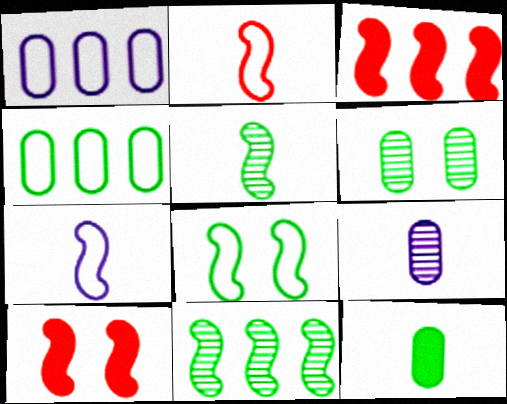[[4, 6, 12], 
[7, 10, 11]]